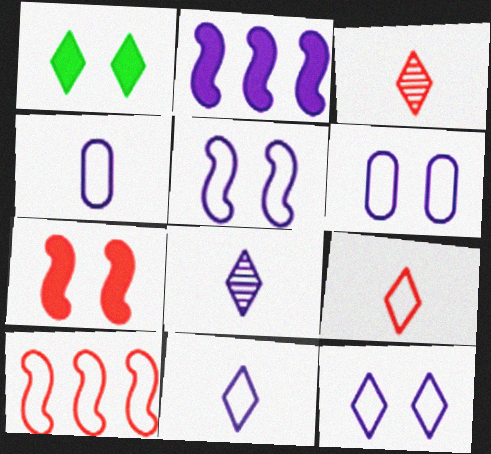[[2, 6, 8], 
[5, 6, 12]]